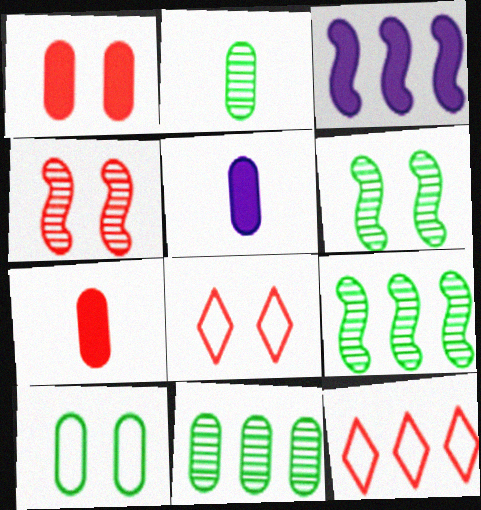[[1, 4, 8], 
[2, 3, 8], 
[3, 11, 12], 
[4, 7, 12], 
[5, 6, 12], 
[5, 8, 9]]